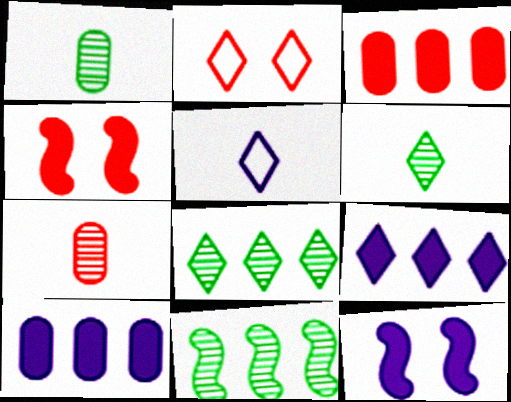[[2, 6, 9]]